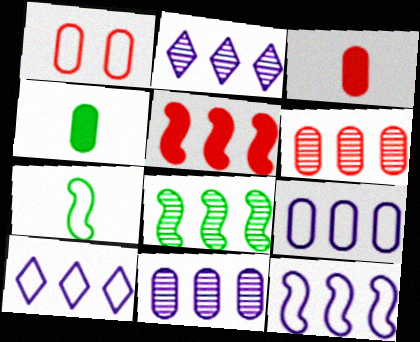[[1, 3, 6], 
[1, 4, 11], 
[1, 7, 10], 
[2, 6, 8], 
[5, 8, 12], 
[9, 10, 12]]